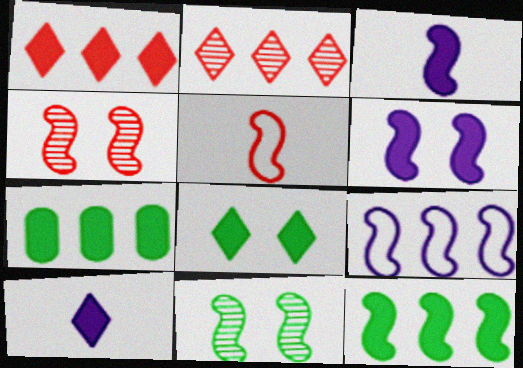[[1, 8, 10], 
[2, 7, 9]]